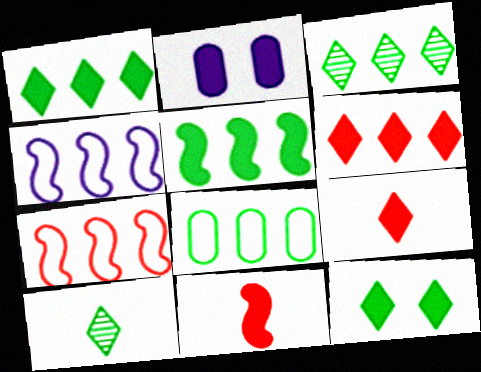[[1, 2, 11], 
[2, 5, 9], 
[2, 7, 10], 
[3, 5, 8]]